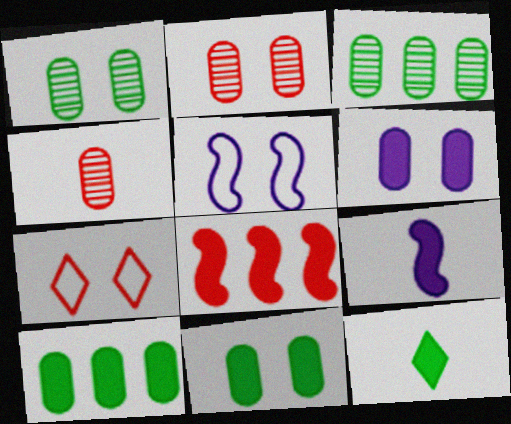[[3, 7, 9], 
[4, 7, 8], 
[6, 8, 12]]